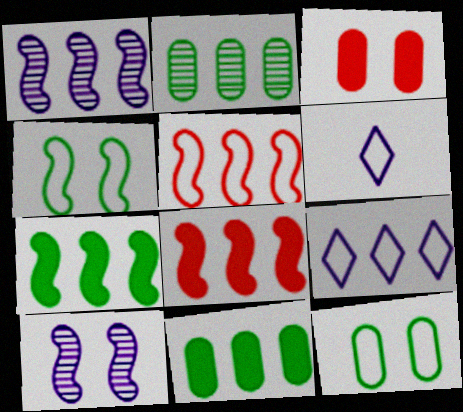[[1, 5, 7], 
[2, 8, 9], 
[5, 6, 12]]